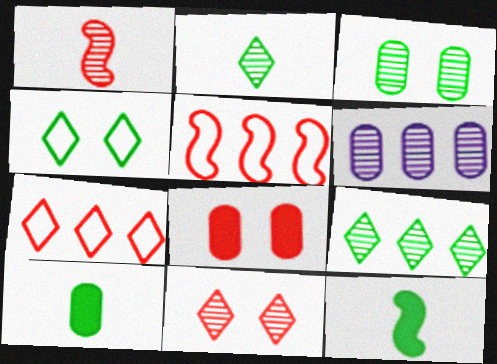[[1, 7, 8]]